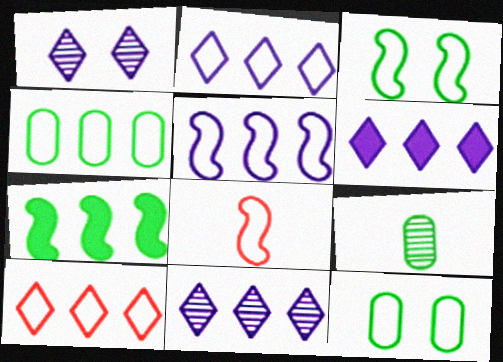[[2, 6, 11], 
[2, 8, 12], 
[3, 5, 8], 
[4, 5, 10]]